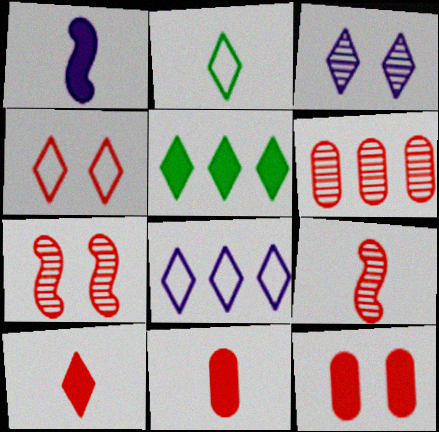[[1, 5, 12], 
[2, 4, 8], 
[4, 7, 12]]